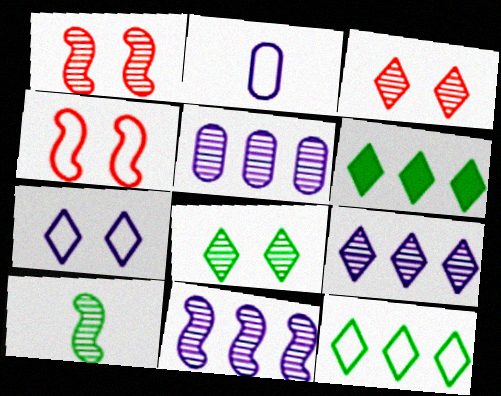[[1, 2, 6], 
[1, 10, 11], 
[2, 4, 12], 
[3, 5, 10], 
[5, 9, 11]]